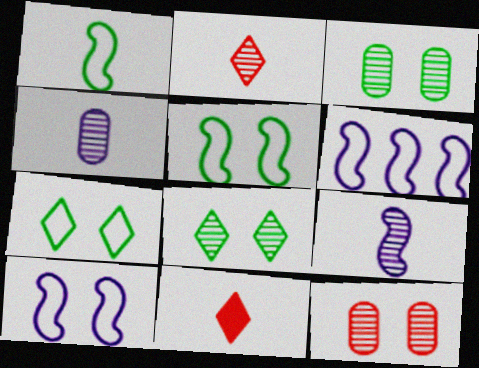[[1, 4, 11], 
[3, 6, 11]]